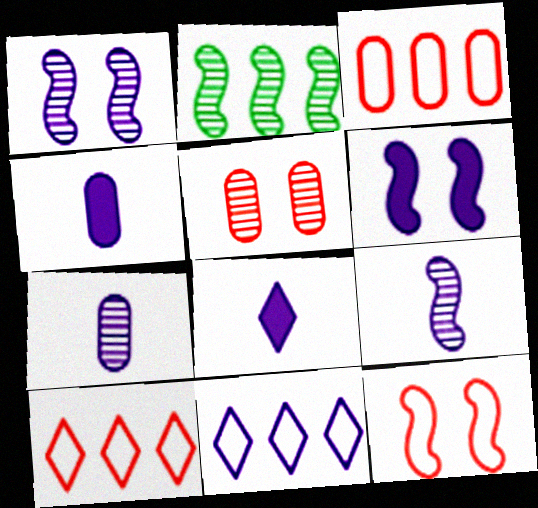[[1, 4, 11], 
[6, 7, 11]]